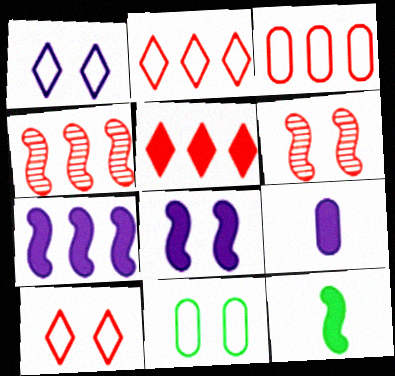[[3, 4, 5]]